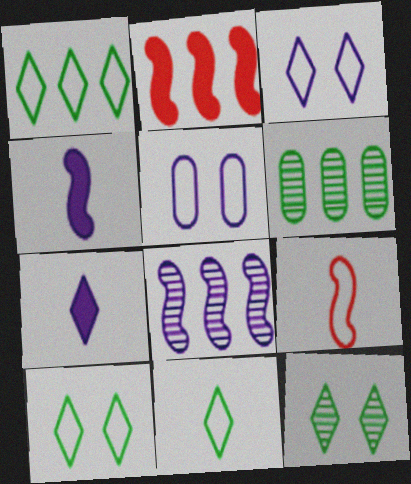[[1, 5, 9], 
[1, 10, 11], 
[5, 7, 8]]